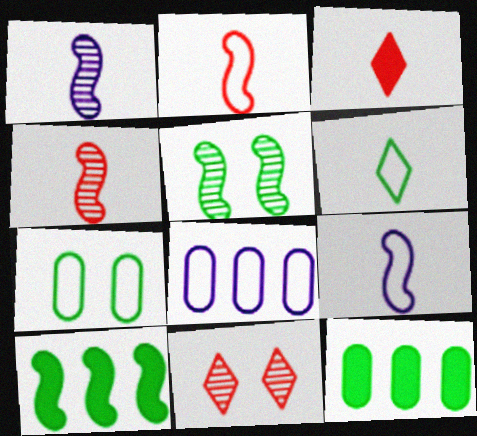[[3, 5, 8], 
[5, 6, 12], 
[9, 11, 12]]